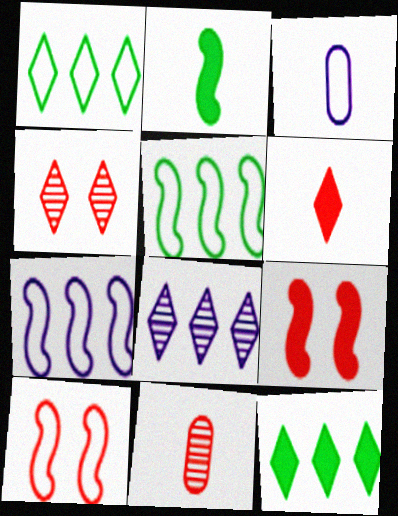[[1, 3, 10]]